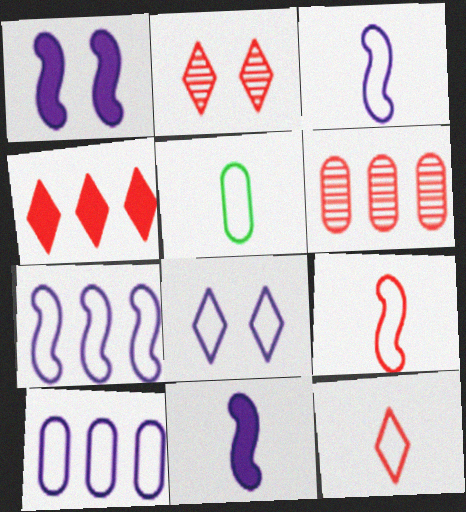[[2, 4, 12], 
[3, 5, 12], 
[3, 8, 10]]